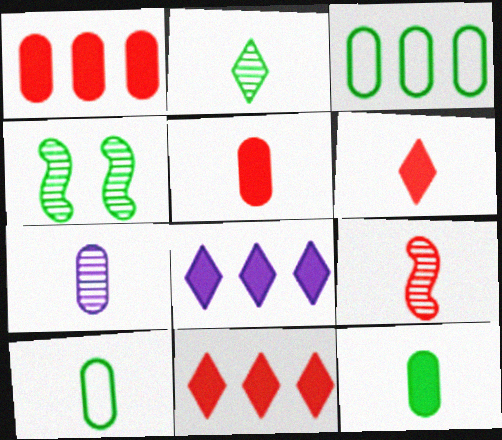[[2, 7, 9], 
[5, 7, 10]]